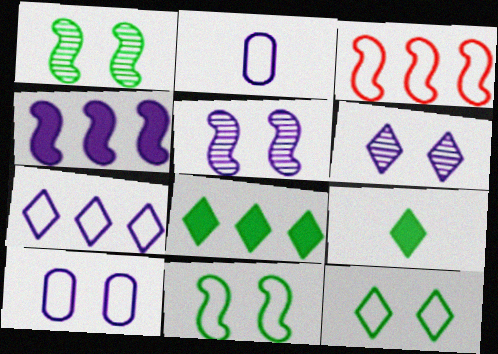[[2, 3, 12], 
[2, 4, 6]]